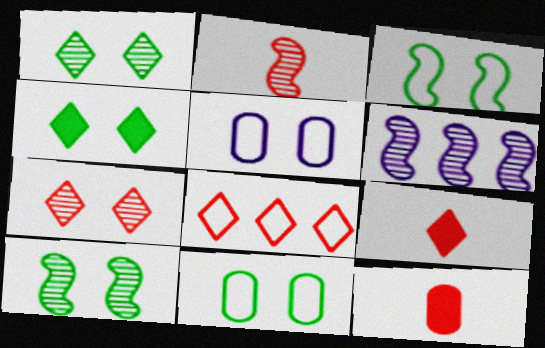[[2, 6, 10], 
[4, 10, 11], 
[6, 9, 11], 
[7, 8, 9]]